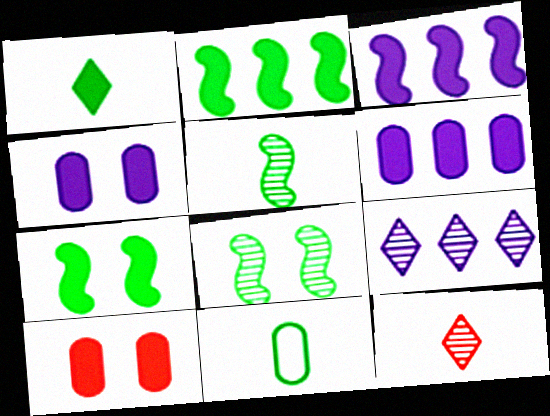[[1, 3, 10], 
[1, 5, 11]]